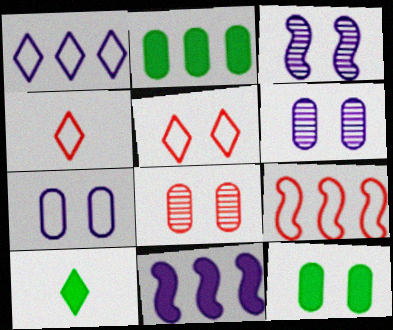[[2, 3, 4], 
[3, 5, 12], 
[6, 9, 10], 
[7, 8, 12]]